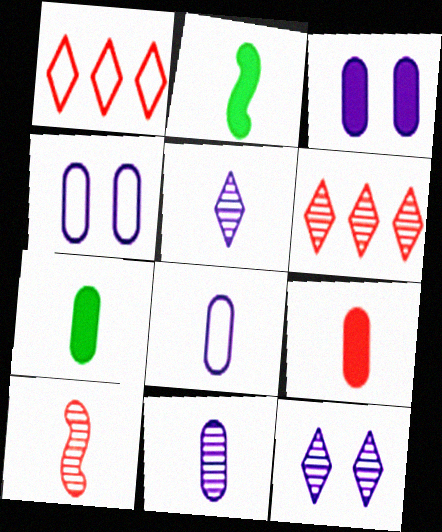[[2, 4, 6]]